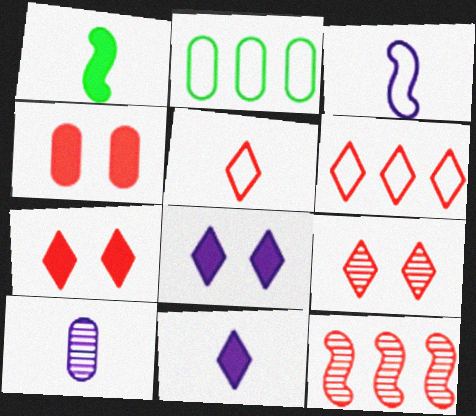[[1, 5, 10], 
[2, 4, 10], 
[3, 10, 11], 
[4, 5, 12]]